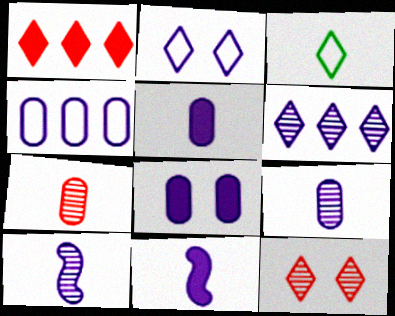[[3, 7, 11], 
[4, 8, 9]]